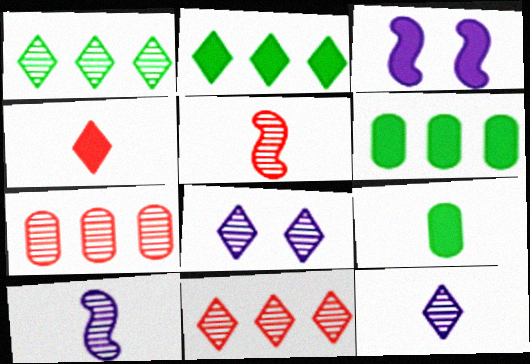[[3, 4, 6]]